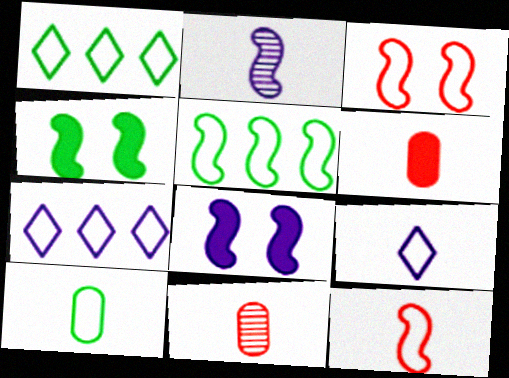[[1, 8, 11], 
[3, 7, 10], 
[4, 7, 11], 
[9, 10, 12]]